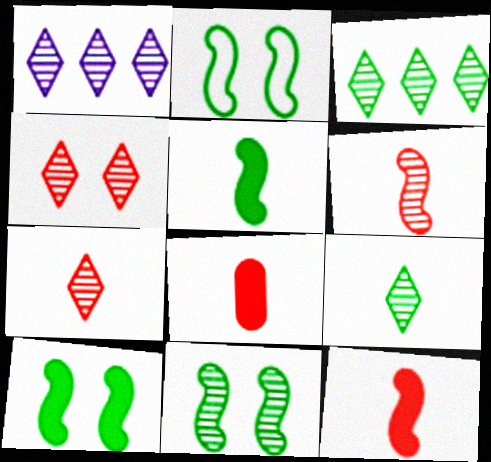[[1, 2, 8], 
[1, 4, 9], 
[2, 10, 11]]